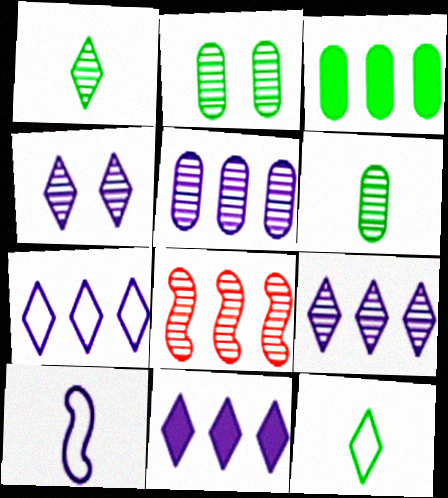[[3, 7, 8], 
[4, 6, 8], 
[7, 9, 11]]